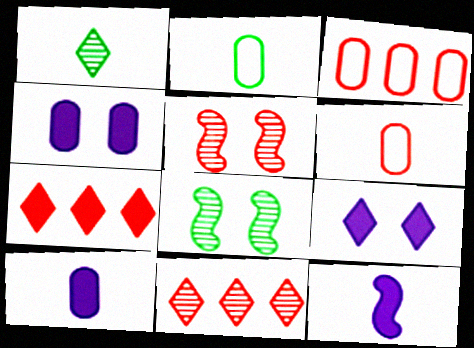[[1, 6, 12], 
[5, 6, 7]]